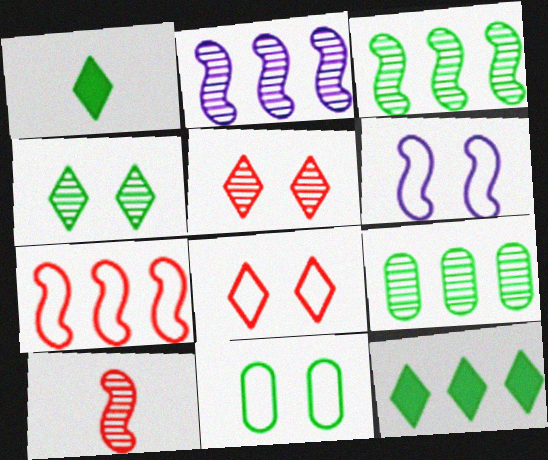[[1, 3, 11], 
[6, 8, 11]]